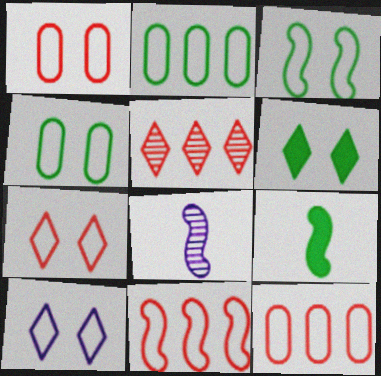[[1, 3, 10], 
[6, 8, 12]]